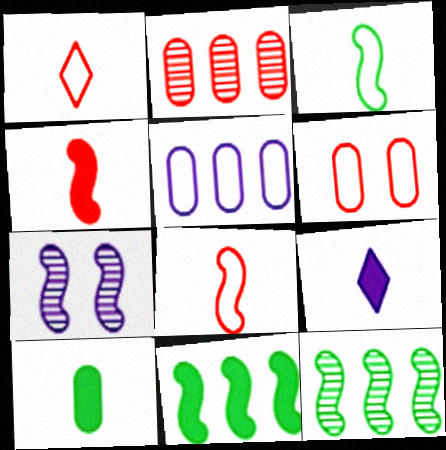[[4, 9, 10], 
[5, 7, 9], 
[6, 9, 12], 
[7, 8, 11]]